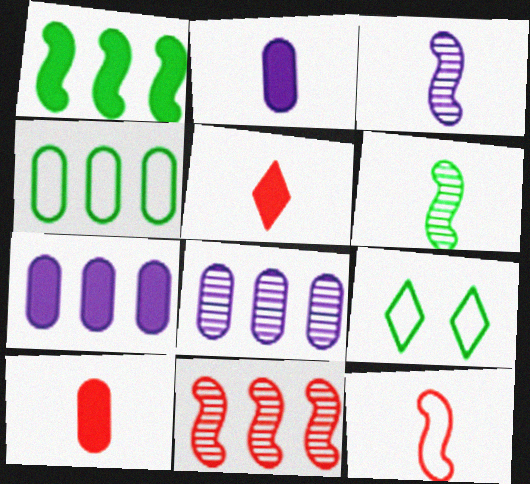[[2, 9, 11]]